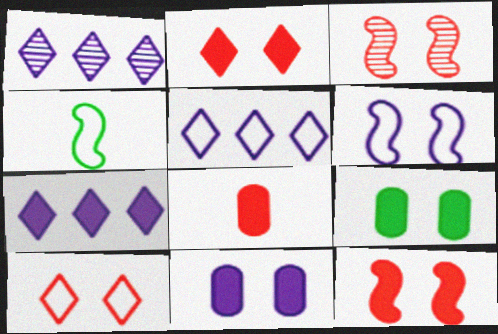[[1, 5, 7]]